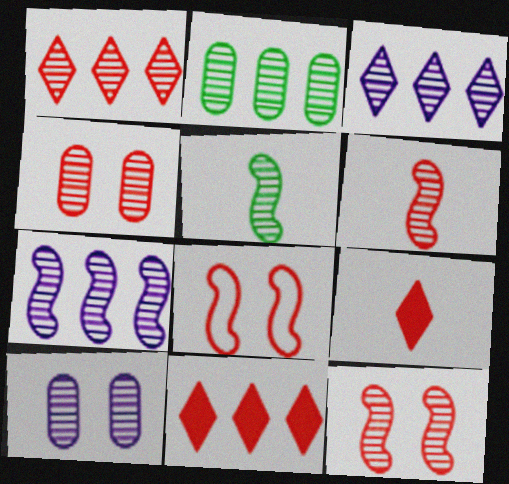[[1, 2, 7], 
[1, 4, 6], 
[1, 5, 10], 
[3, 4, 5], 
[5, 7, 12]]